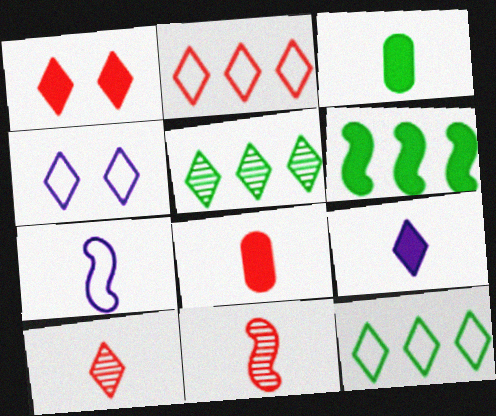[[1, 2, 10], 
[3, 7, 10]]